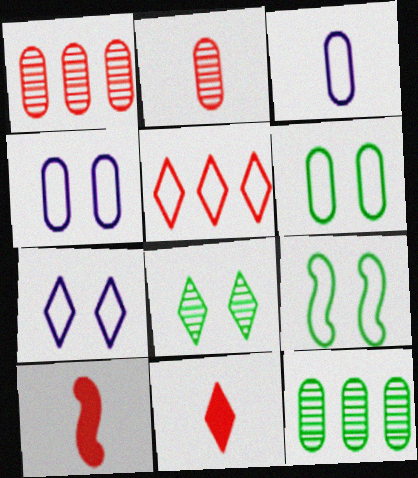[[3, 5, 9], 
[7, 10, 12]]